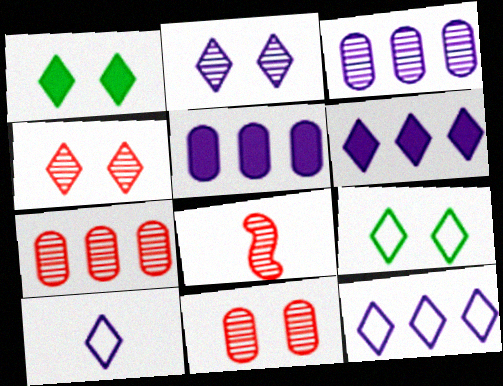[[2, 6, 10], 
[4, 7, 8], 
[5, 8, 9]]